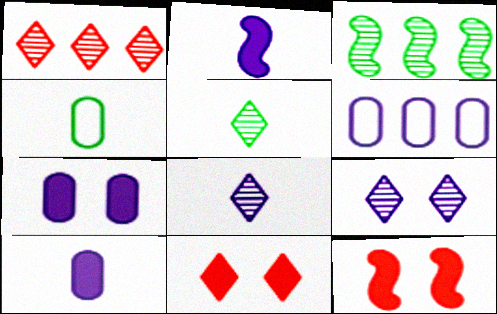[[1, 5, 9], 
[2, 6, 9], 
[5, 6, 12]]